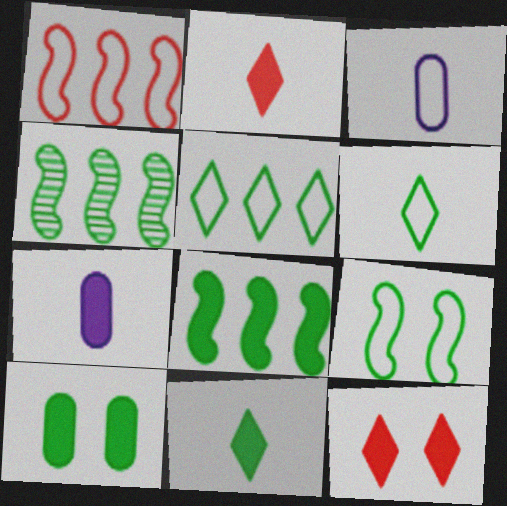[[3, 4, 12], 
[4, 6, 10], 
[7, 8, 12], 
[8, 10, 11]]